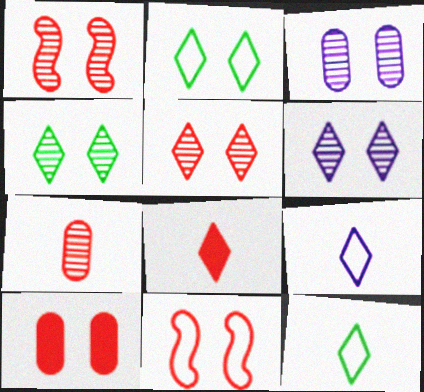[[1, 3, 4], 
[4, 5, 6], 
[5, 10, 11]]